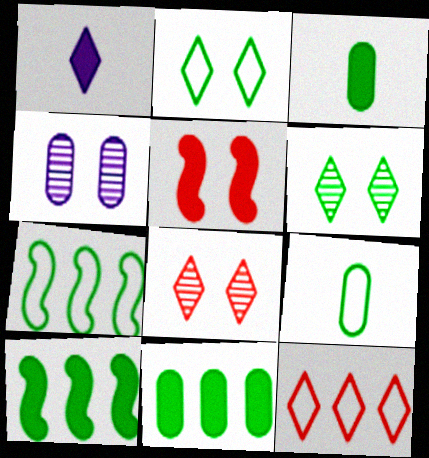[[1, 5, 11], 
[1, 6, 12], 
[2, 4, 5], 
[2, 7, 9], 
[3, 6, 7], 
[6, 9, 10]]